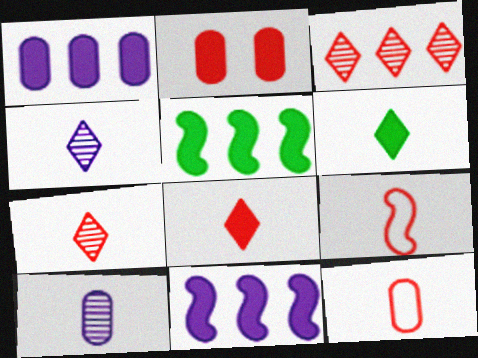[[2, 3, 9], 
[2, 6, 11], 
[6, 9, 10]]